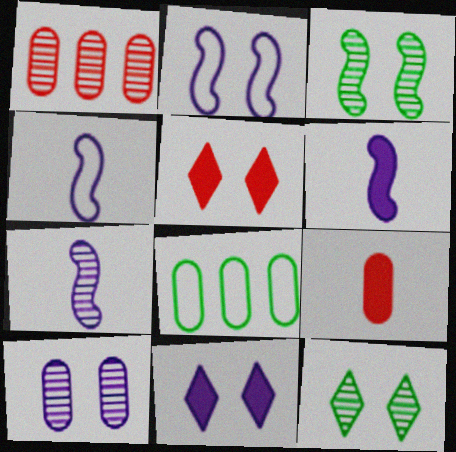[[1, 7, 12], 
[2, 10, 11], 
[4, 6, 7], 
[5, 7, 8], 
[8, 9, 10]]